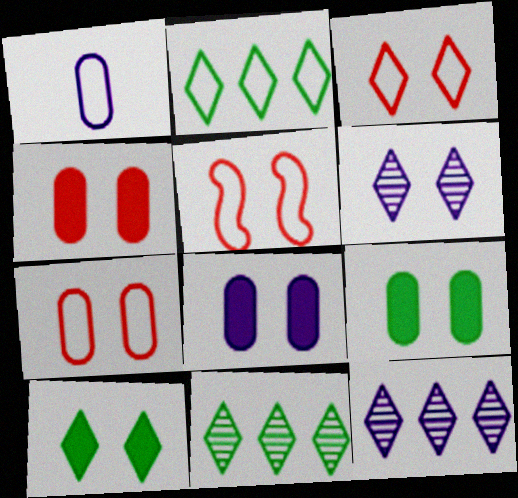[[1, 2, 5], 
[3, 5, 7], 
[3, 6, 10], 
[4, 8, 9], 
[5, 6, 9]]